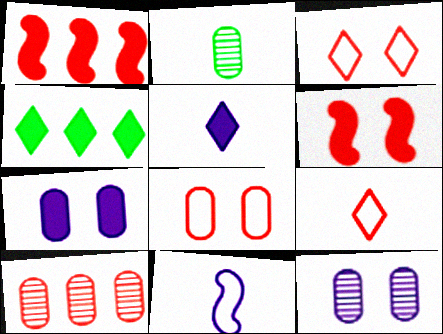[[2, 10, 12], 
[6, 9, 10]]